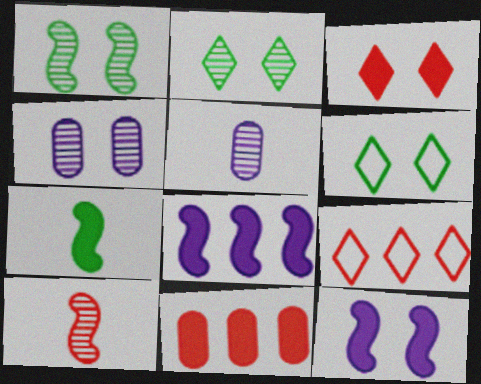[[4, 7, 9]]